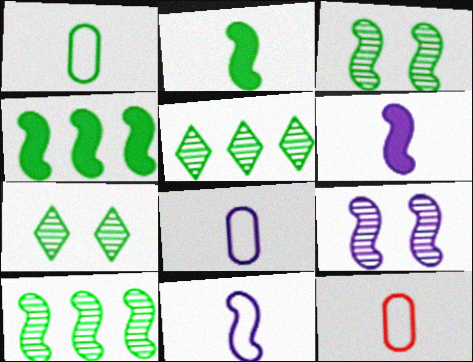[[1, 4, 7], 
[1, 8, 12]]